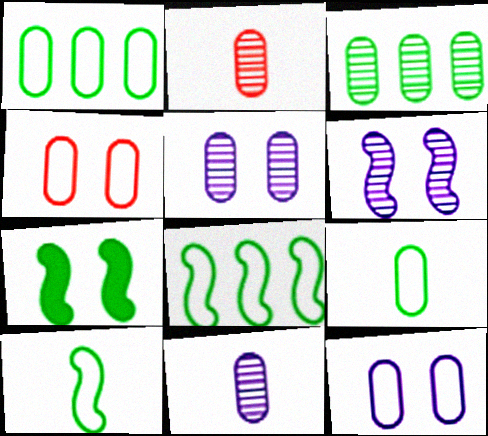[[2, 3, 5]]